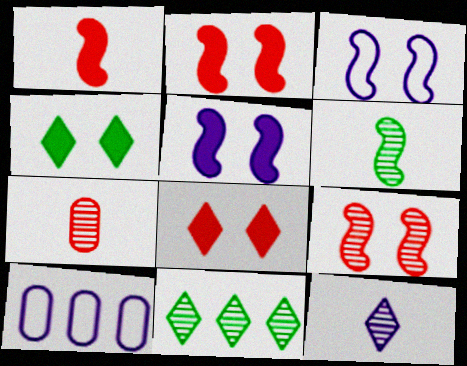[[5, 10, 12], 
[6, 7, 12], 
[6, 8, 10]]